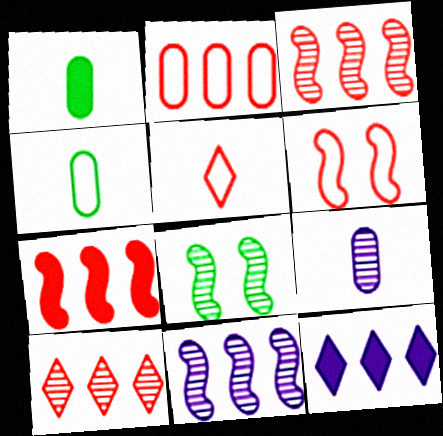[[2, 5, 6], 
[2, 7, 10], 
[8, 9, 10]]